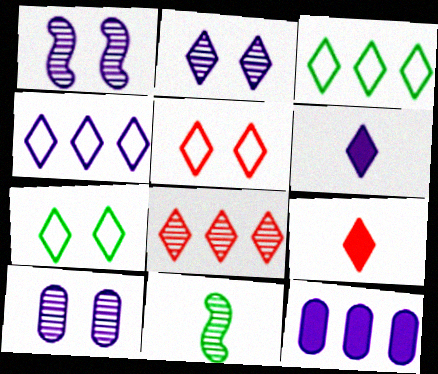[[1, 2, 10], 
[2, 3, 9], 
[2, 4, 6], 
[5, 8, 9], 
[5, 11, 12], 
[6, 7, 8], 
[8, 10, 11]]